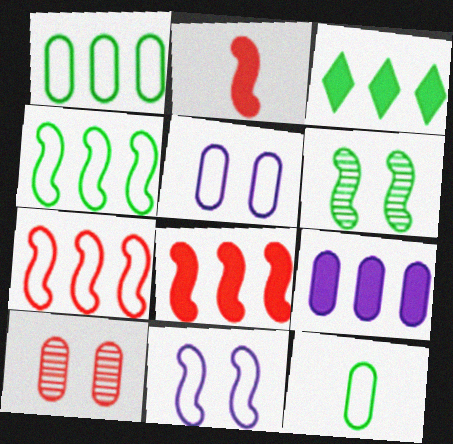[[3, 6, 12], 
[3, 8, 9], 
[9, 10, 12]]